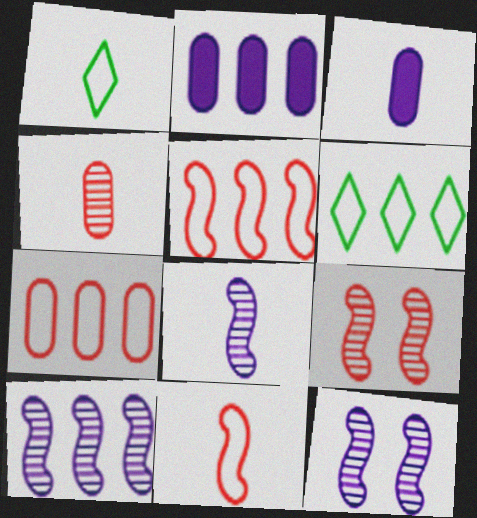[[1, 2, 9], 
[3, 6, 9], 
[8, 10, 12]]